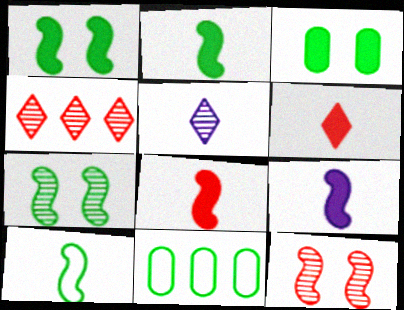[[2, 8, 9]]